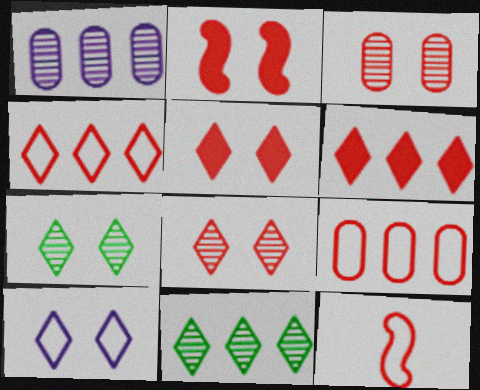[[3, 6, 12], 
[5, 7, 10]]